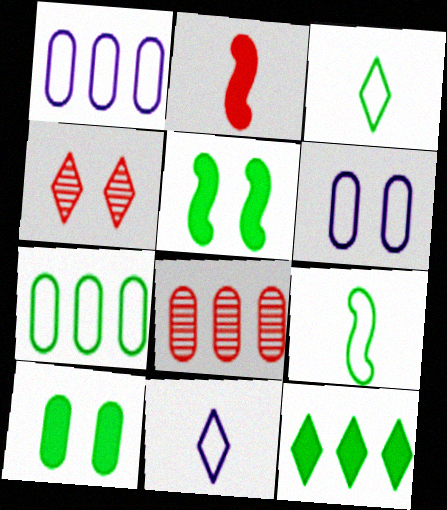[[4, 5, 6], 
[4, 11, 12], 
[5, 8, 11]]